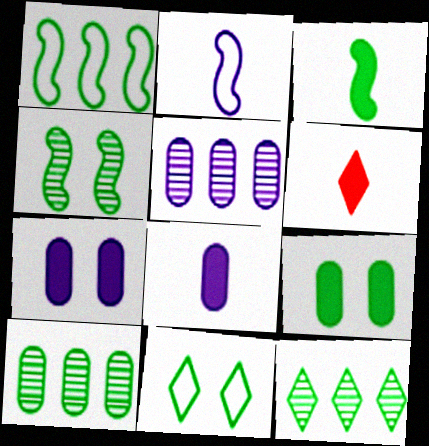[[1, 3, 4], 
[3, 6, 8], 
[3, 10, 11], 
[4, 9, 11]]